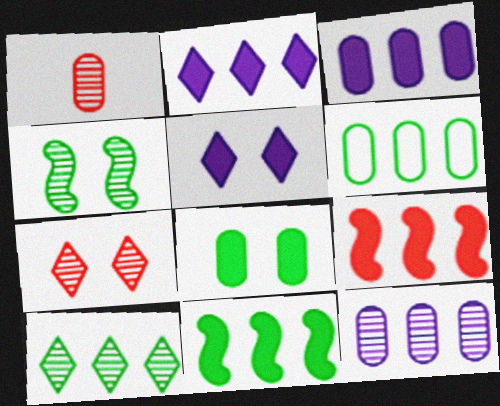[[6, 10, 11]]